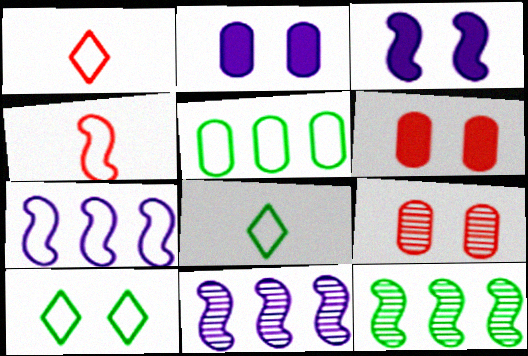[[1, 2, 12], 
[3, 4, 12], 
[3, 9, 10], 
[6, 8, 11]]